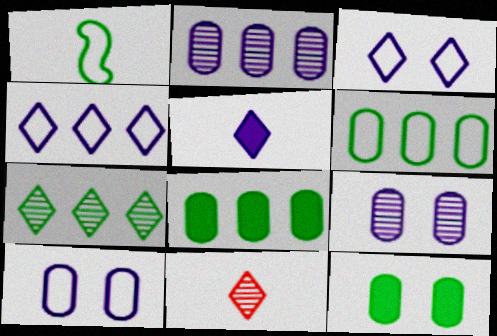[[1, 7, 12]]